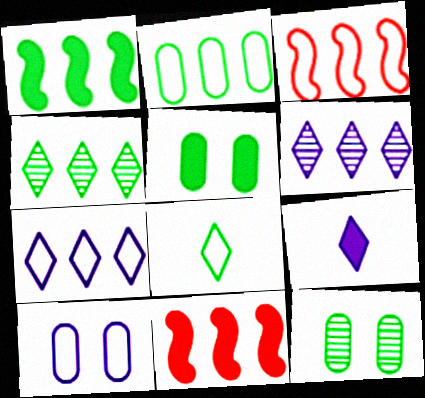[[1, 2, 4], 
[1, 8, 12], 
[2, 3, 7], 
[2, 6, 11], 
[3, 8, 10], 
[3, 9, 12], 
[5, 9, 11]]